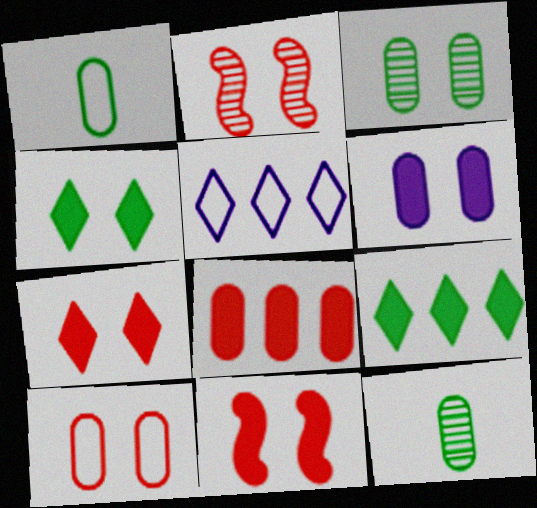[[2, 7, 10], 
[3, 6, 10], 
[4, 6, 11], 
[5, 11, 12]]